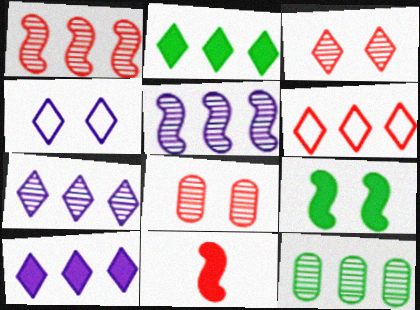[[1, 7, 12], 
[2, 6, 7], 
[4, 8, 9], 
[4, 11, 12], 
[6, 8, 11]]